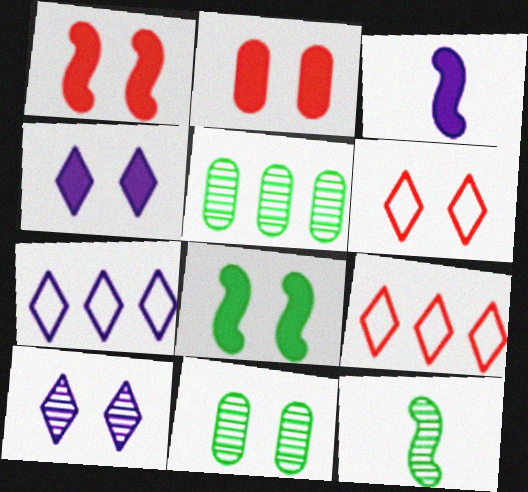[[2, 4, 8], 
[2, 7, 12], 
[3, 5, 6], 
[3, 9, 11]]